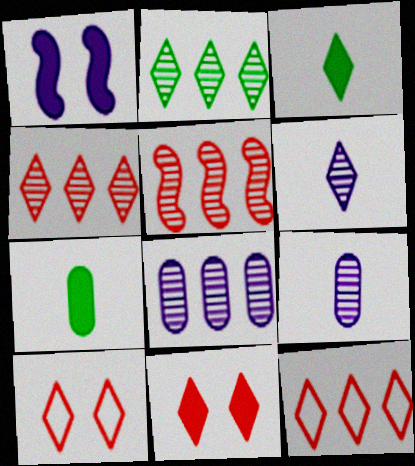[[2, 5, 8]]